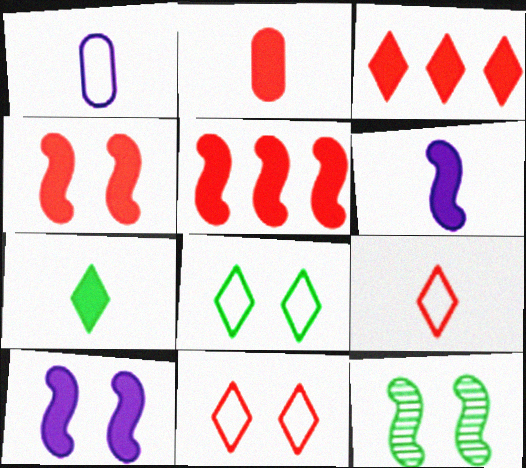[[1, 3, 12], 
[2, 3, 4], 
[2, 6, 7]]